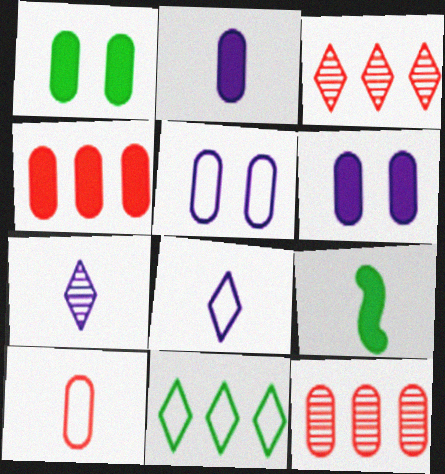[[1, 2, 4], 
[3, 5, 9], 
[7, 9, 10]]